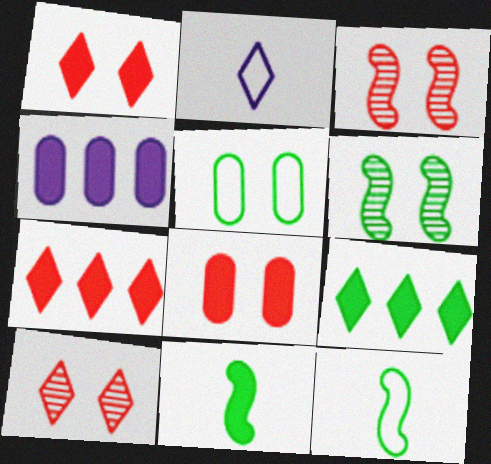[[1, 4, 11], 
[2, 9, 10], 
[4, 10, 12]]